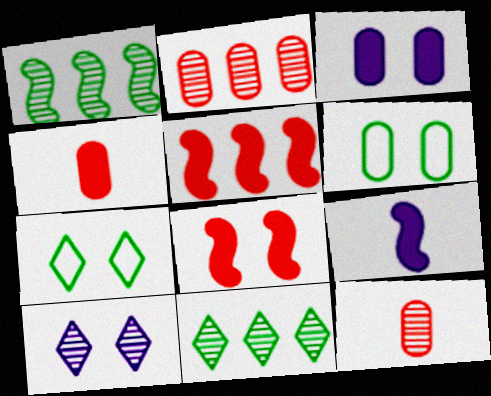[[1, 10, 12], 
[2, 7, 9], 
[6, 8, 10]]